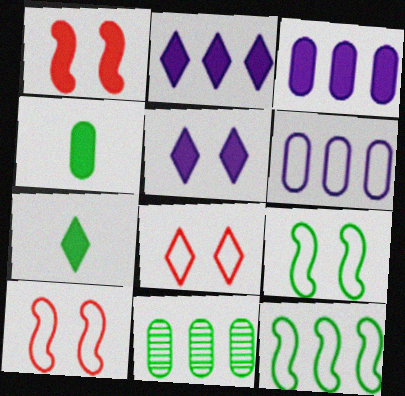[[1, 2, 4], 
[1, 3, 7], 
[7, 9, 11]]